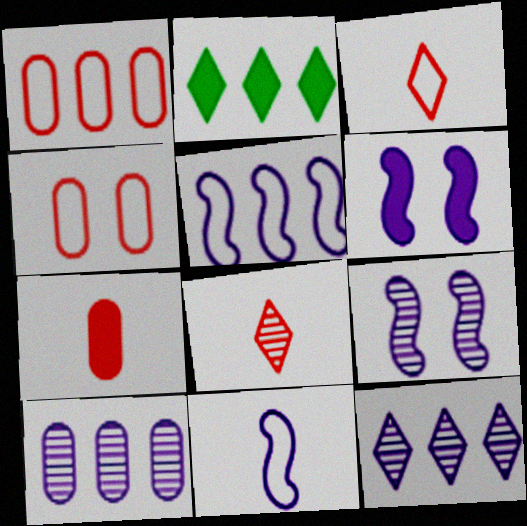[[2, 6, 7]]